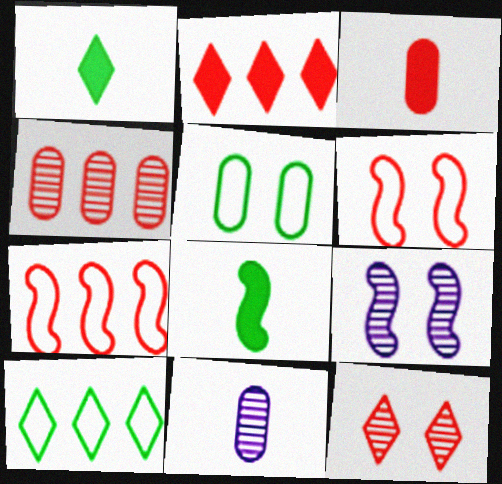[[2, 4, 7], 
[3, 7, 12], 
[3, 9, 10], 
[7, 8, 9]]